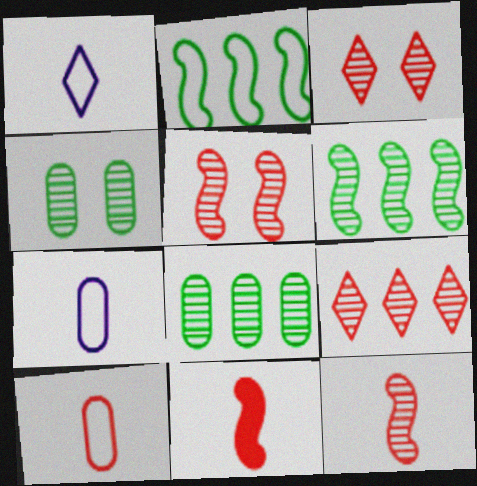[]